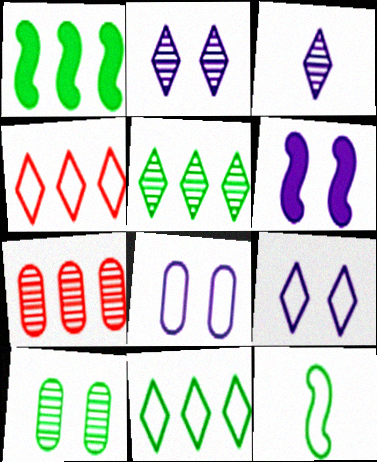[[2, 6, 8], 
[4, 8, 12]]